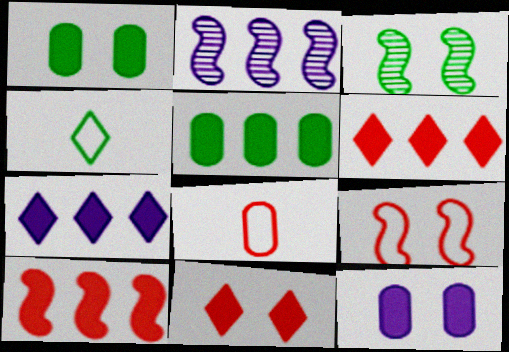[[3, 4, 5], 
[3, 7, 8], 
[5, 7, 10]]